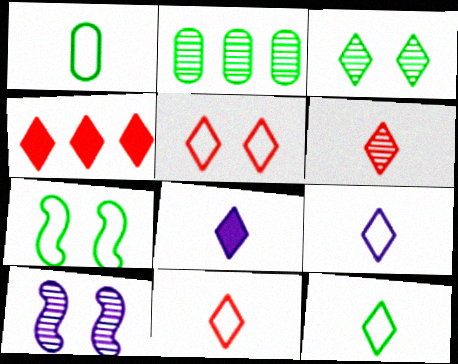[[1, 4, 10], 
[2, 6, 10], 
[3, 4, 9], 
[4, 5, 6], 
[6, 8, 12], 
[9, 11, 12]]